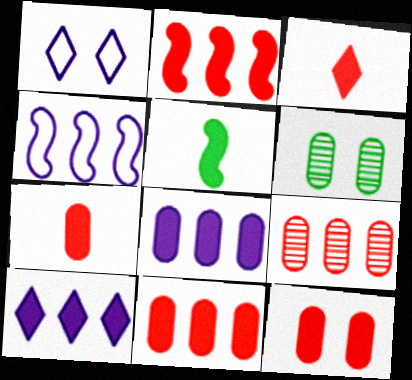[[1, 5, 9], 
[2, 3, 12], 
[3, 4, 6], 
[5, 10, 12], 
[7, 11, 12]]